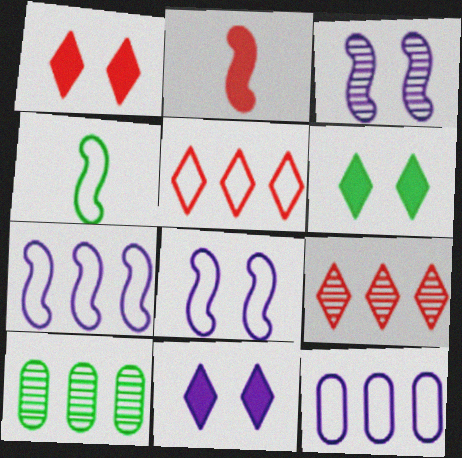[[1, 6, 11], 
[4, 6, 10]]